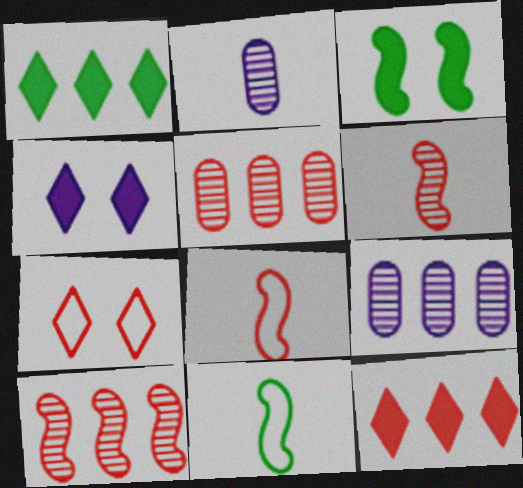[[4, 5, 11]]